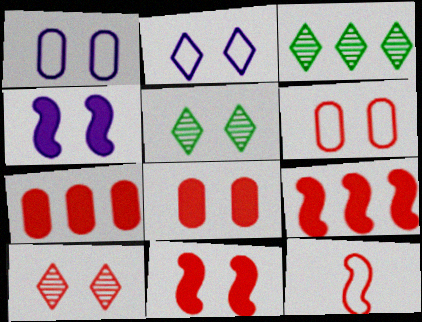[[1, 5, 11], 
[4, 5, 6], 
[6, 10, 11], 
[7, 10, 12]]